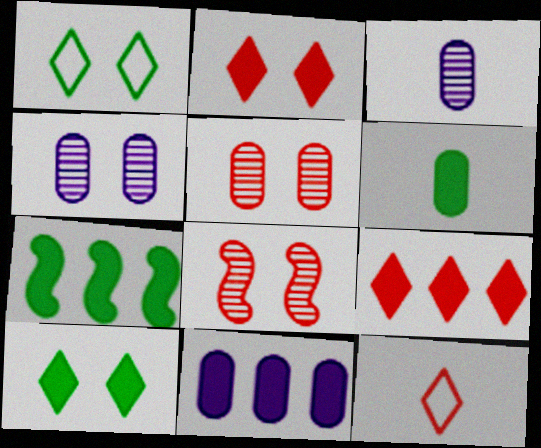[[4, 7, 12], 
[6, 7, 10], 
[7, 9, 11]]